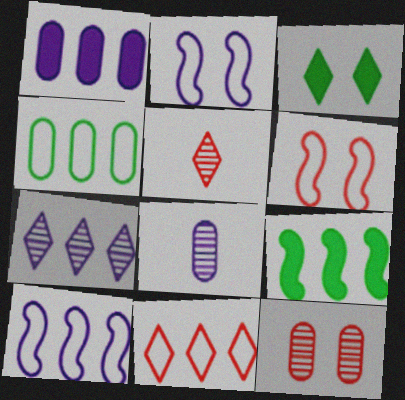[[1, 7, 10], 
[2, 3, 12], 
[4, 10, 11]]